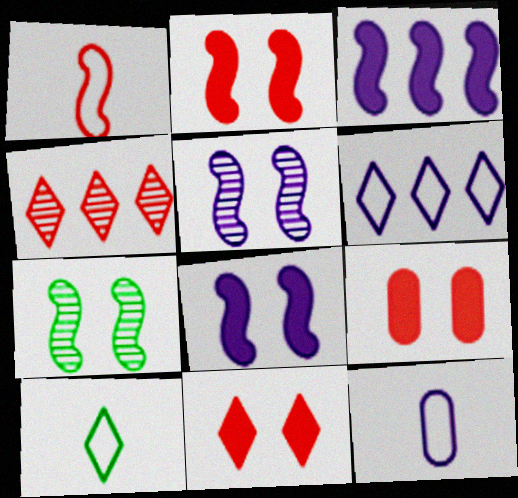[[1, 3, 7], 
[1, 4, 9], 
[1, 10, 12], 
[2, 9, 11]]